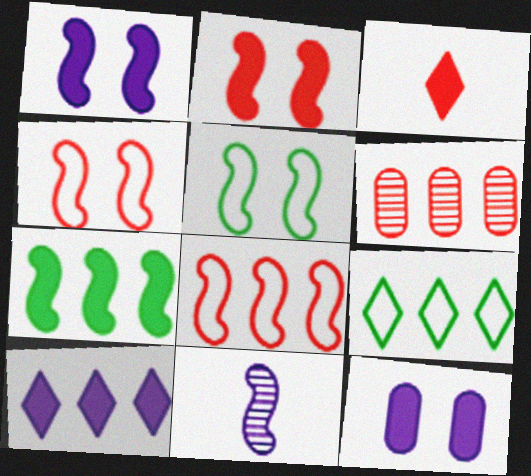[[3, 4, 6], 
[3, 7, 12], 
[4, 7, 11]]